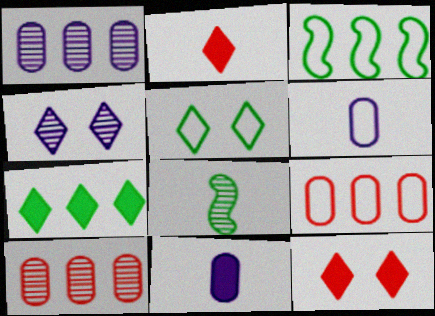[[2, 6, 8], 
[4, 5, 12], 
[4, 8, 10]]